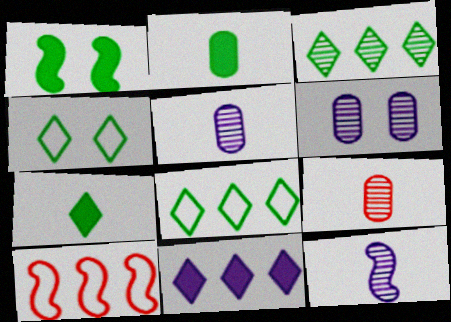[[1, 10, 12], 
[3, 4, 7], 
[6, 7, 10]]